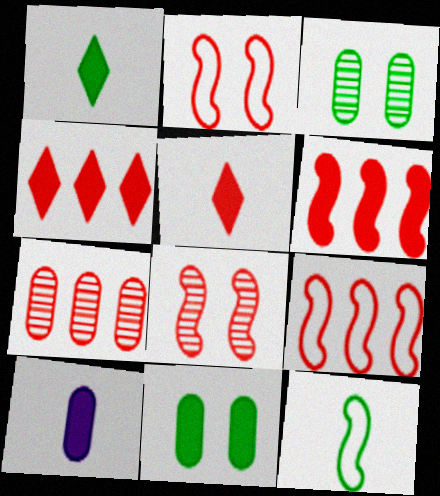[[2, 5, 7], 
[4, 7, 9]]